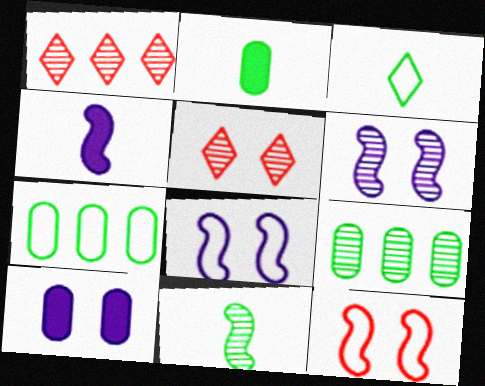[[1, 2, 8], 
[2, 3, 11], 
[4, 5, 7]]